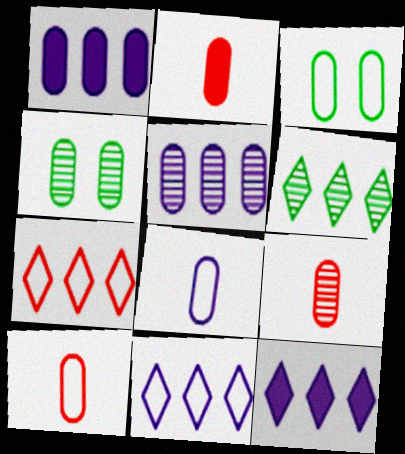[[1, 3, 9], 
[1, 4, 10], 
[2, 3, 5], 
[2, 9, 10], 
[4, 5, 9], 
[6, 7, 12]]